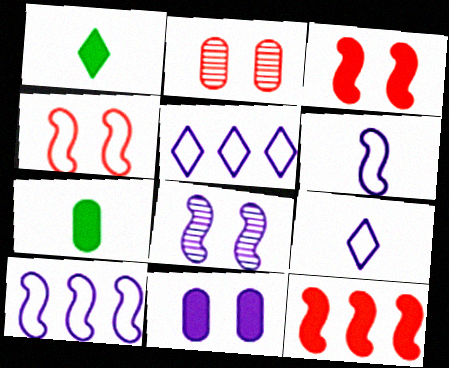[[1, 2, 10], 
[1, 11, 12]]